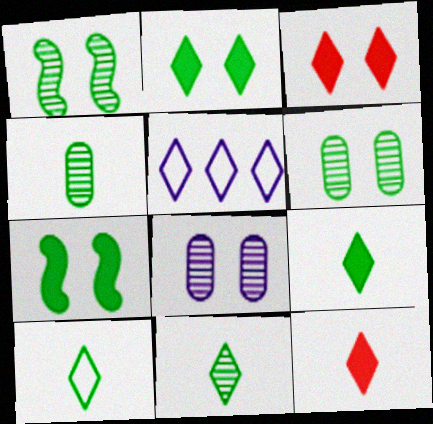[[3, 5, 11], 
[9, 10, 11]]